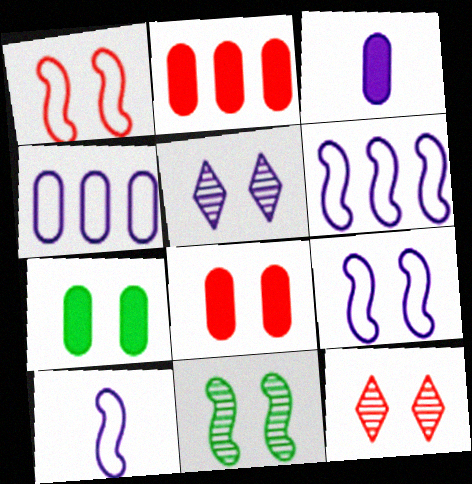[[1, 5, 7], 
[1, 8, 12], 
[2, 3, 7], 
[3, 5, 6], 
[6, 9, 10], 
[7, 9, 12]]